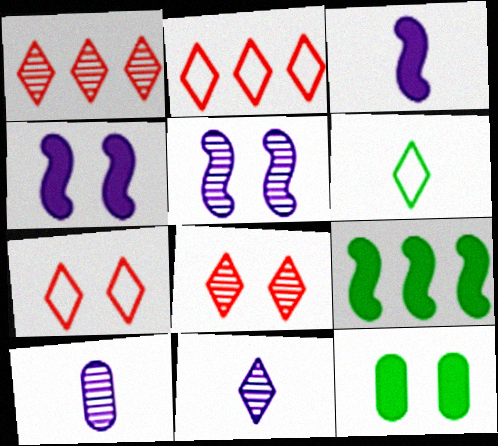[[5, 7, 12], 
[7, 9, 10]]